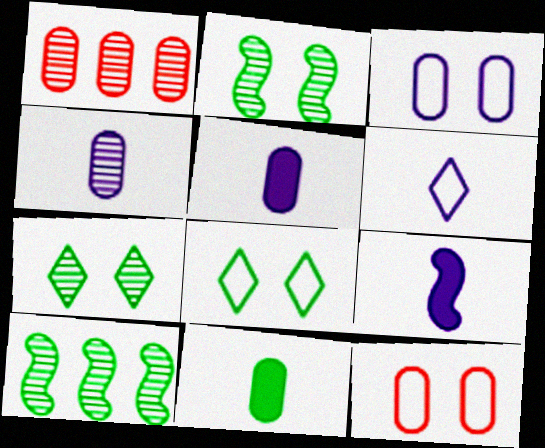[[1, 3, 11], 
[1, 8, 9], 
[4, 6, 9], 
[8, 10, 11]]